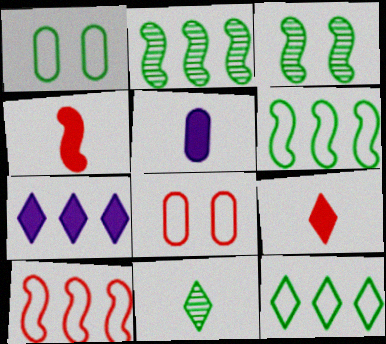[]